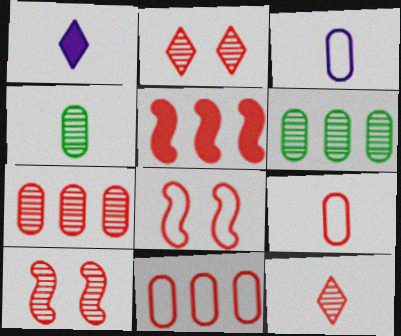[[1, 6, 8], 
[2, 5, 9], 
[7, 10, 12]]